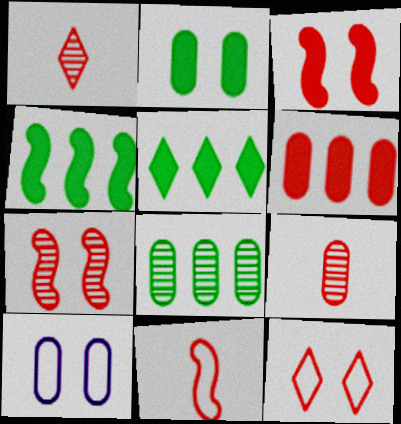[[1, 4, 10]]